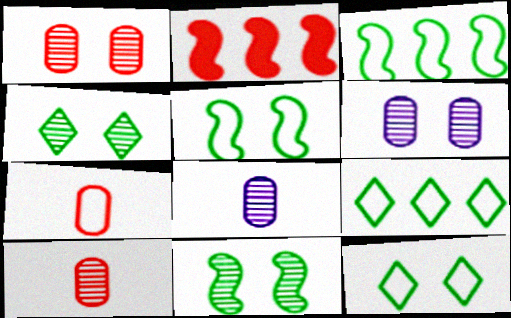[[2, 8, 12]]